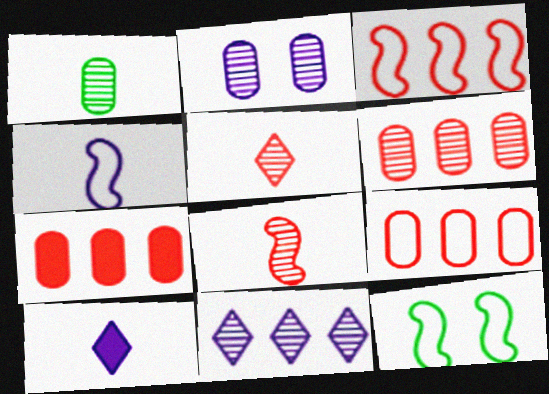[[1, 2, 6], 
[3, 4, 12], 
[6, 7, 9], 
[6, 10, 12]]